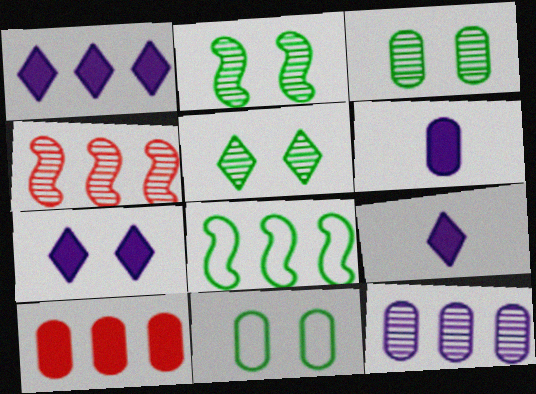[[1, 7, 9], 
[2, 3, 5], 
[4, 9, 11]]